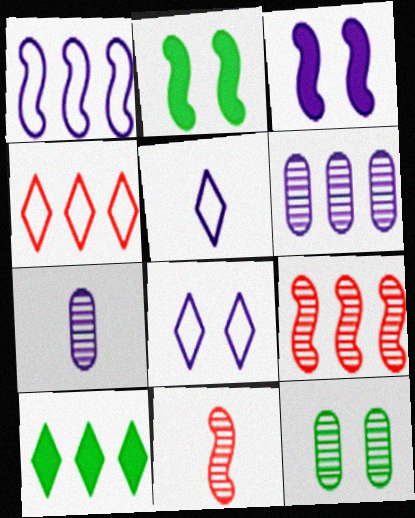[[1, 2, 11], 
[2, 4, 7], 
[3, 5, 6]]